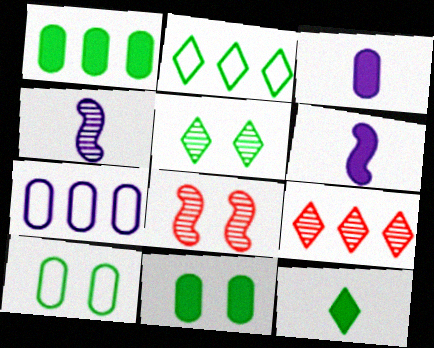[[2, 3, 8], 
[2, 5, 12], 
[6, 9, 10], 
[7, 8, 12]]